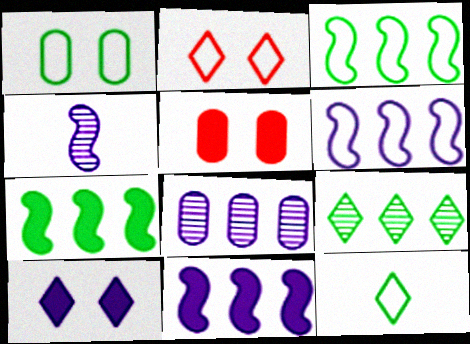[[1, 3, 12]]